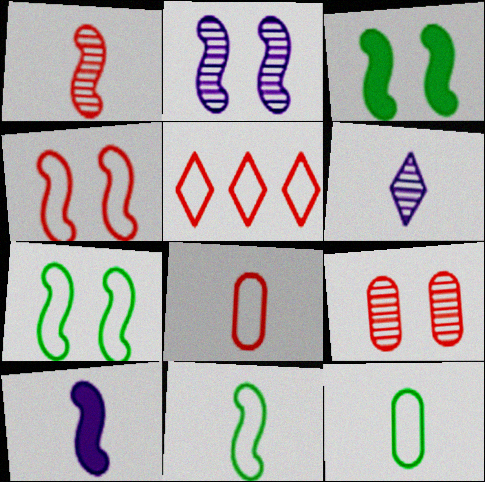[[1, 10, 11], 
[2, 3, 4], 
[4, 5, 8]]